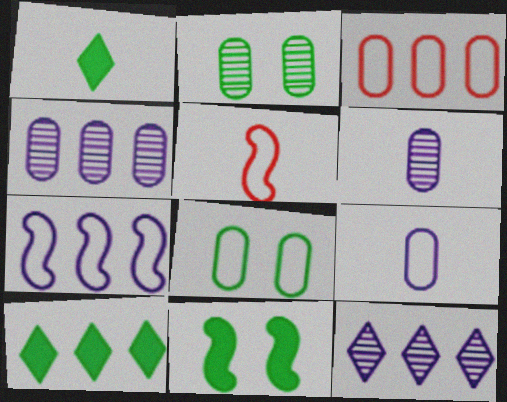[[1, 5, 6], 
[3, 8, 9]]